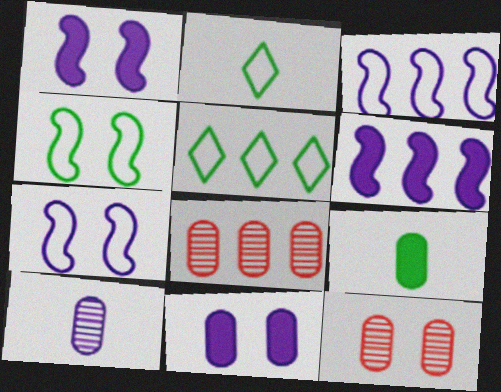[[1, 2, 8], 
[2, 6, 12], 
[5, 6, 8]]